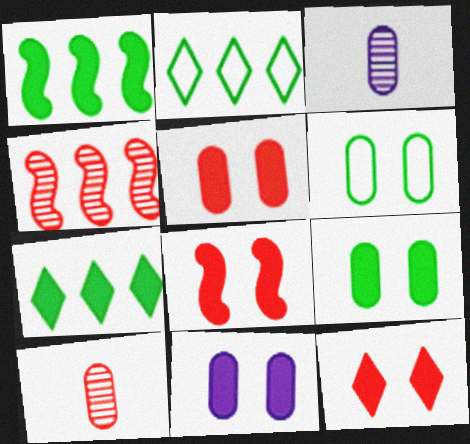[[2, 3, 8], 
[5, 8, 12], 
[5, 9, 11]]